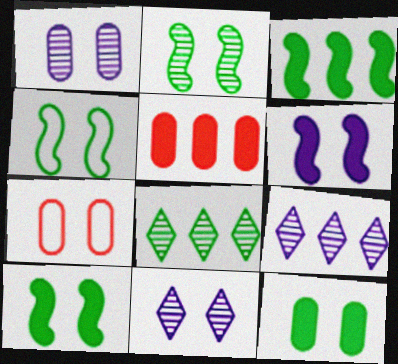[[1, 7, 12], 
[2, 4, 10], 
[7, 10, 11]]